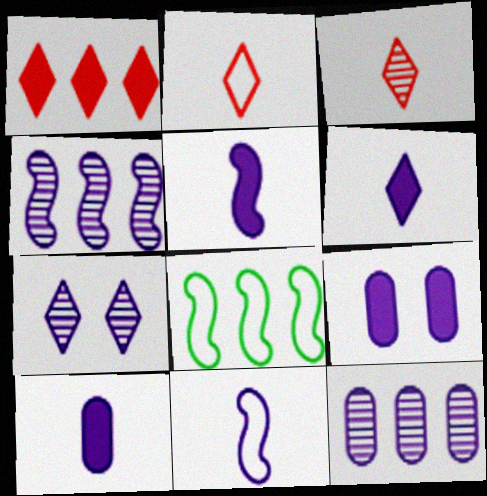[[1, 8, 12], 
[3, 8, 9], 
[5, 6, 10]]